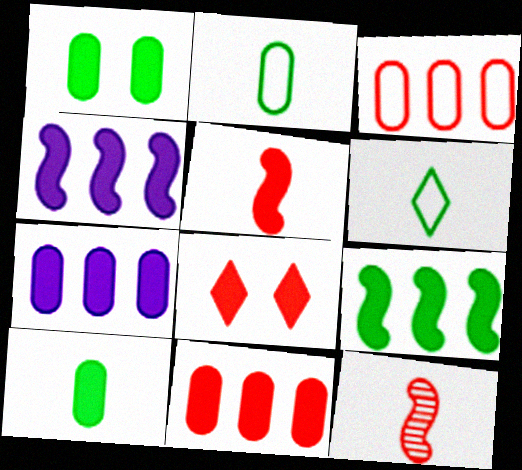[[3, 8, 12], 
[4, 8, 10], 
[5, 8, 11]]